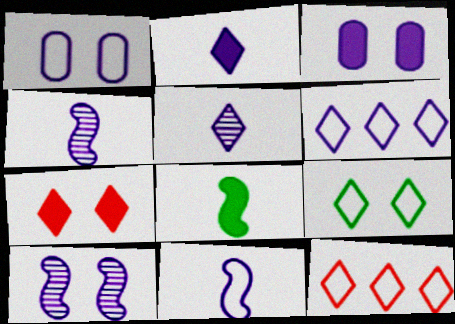[[1, 6, 11], 
[3, 4, 6]]